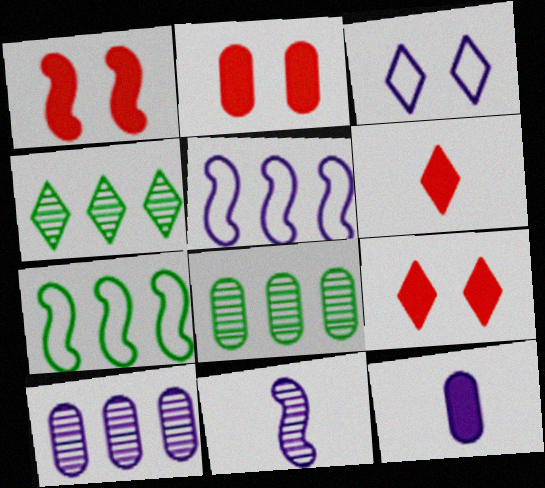[[1, 2, 9], 
[1, 7, 11], 
[3, 4, 6]]